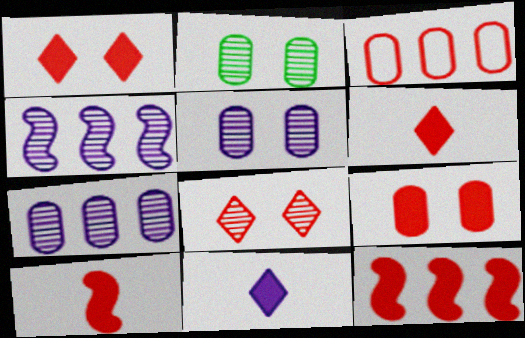[[3, 8, 10], 
[6, 9, 12]]